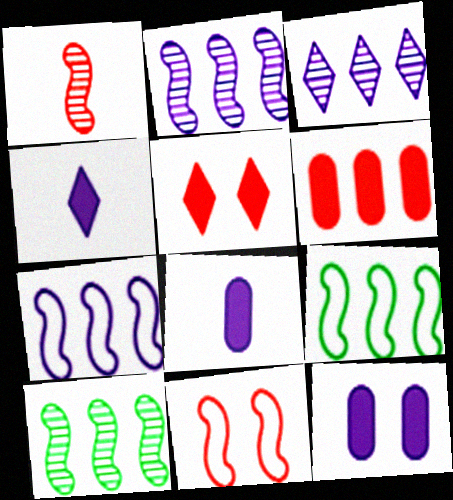[[3, 6, 9]]